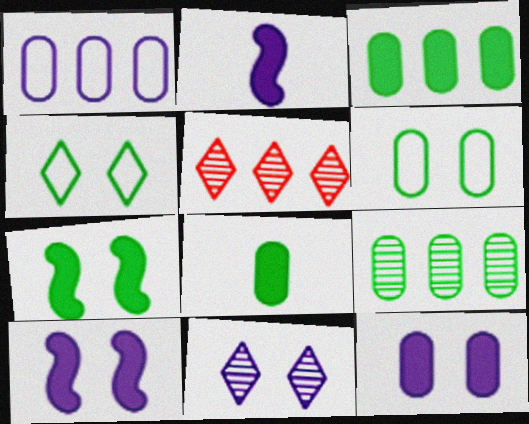[[1, 2, 11], 
[2, 5, 6], 
[6, 8, 9]]